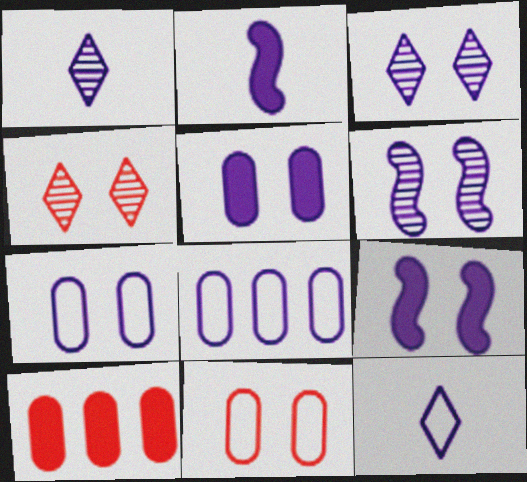[[1, 8, 9], 
[2, 3, 8], 
[3, 7, 9]]